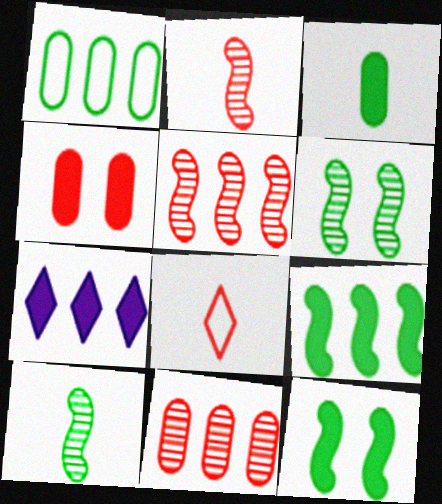[[1, 5, 7], 
[4, 5, 8]]